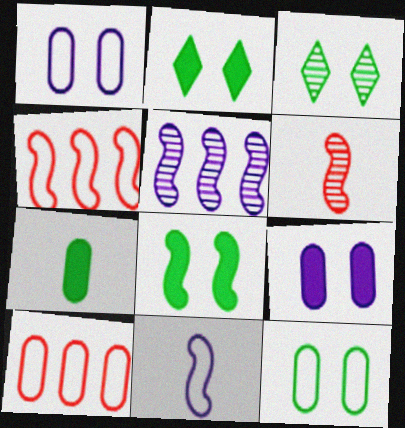[[3, 8, 12]]